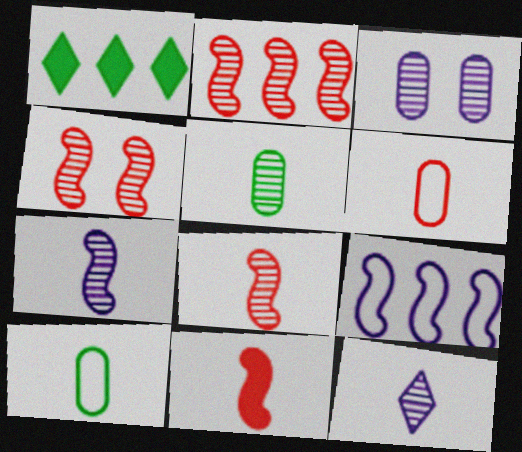[[2, 4, 8], 
[5, 8, 12], 
[10, 11, 12]]